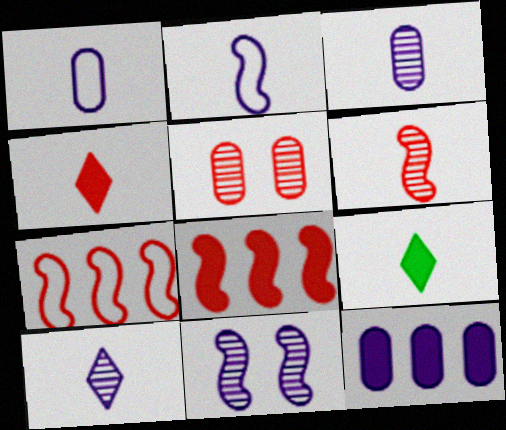[[1, 6, 9], 
[4, 5, 7]]